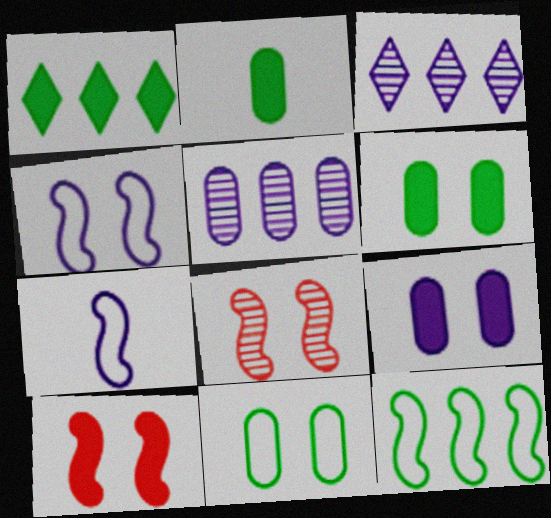[[3, 7, 9]]